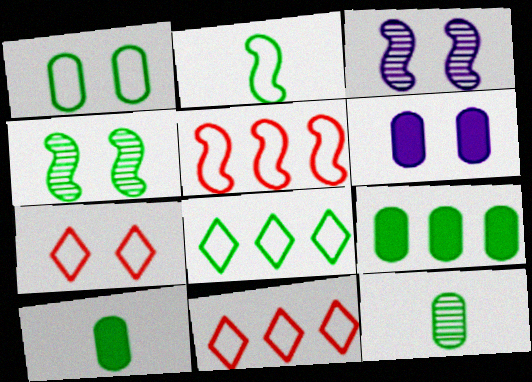[[1, 2, 8], 
[1, 9, 12], 
[3, 10, 11], 
[4, 6, 7], 
[4, 8, 10]]